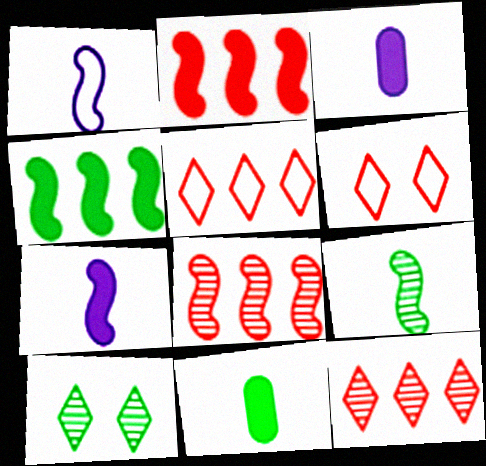[]